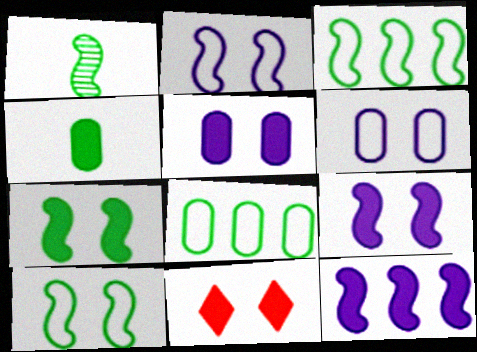[[1, 3, 7], 
[4, 11, 12], 
[5, 7, 11]]